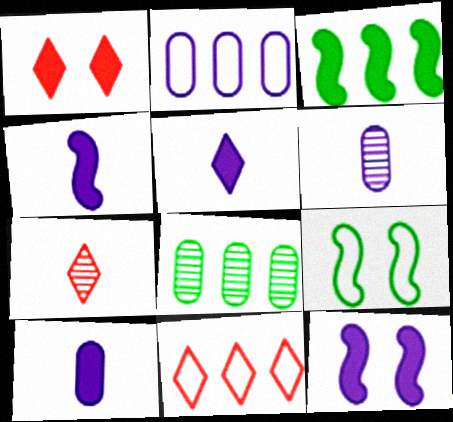[[1, 3, 10], 
[1, 7, 11], 
[4, 5, 10]]